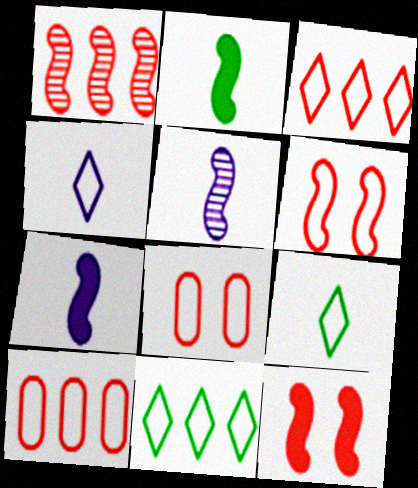[]